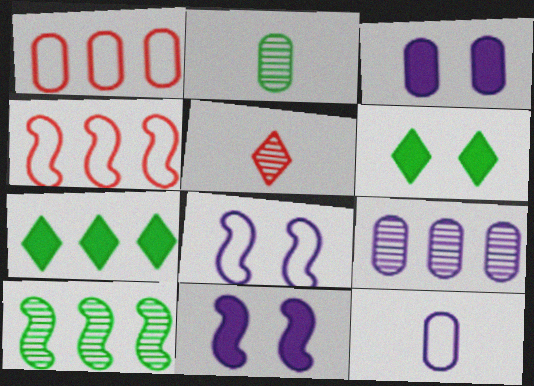[[1, 2, 3], 
[3, 9, 12], 
[4, 7, 9]]